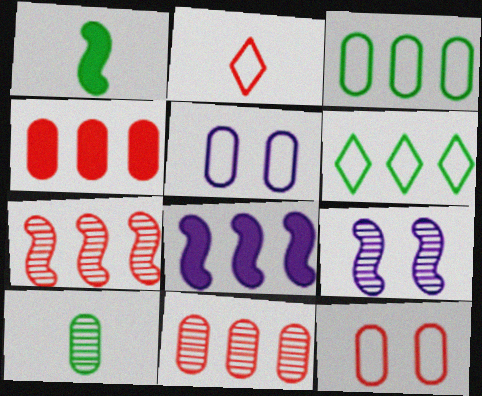[[4, 5, 10], 
[6, 8, 11]]